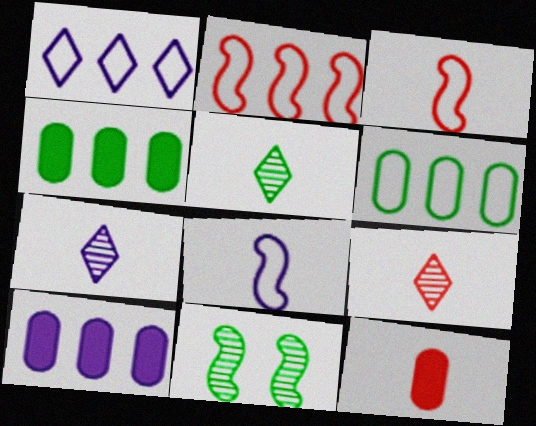[[1, 2, 6], 
[1, 11, 12], 
[3, 9, 12], 
[5, 7, 9], 
[5, 8, 12]]